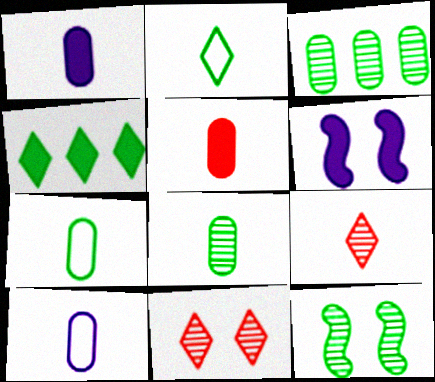[[4, 5, 6], 
[4, 7, 12], 
[5, 8, 10]]